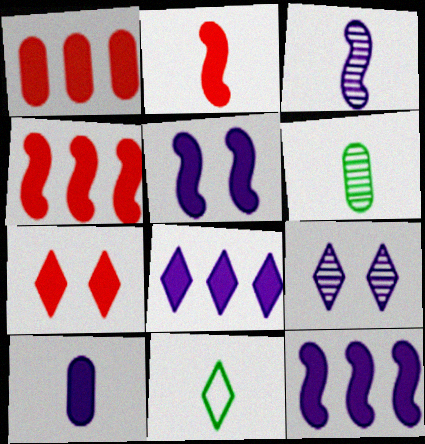[[1, 2, 7], 
[5, 8, 10]]